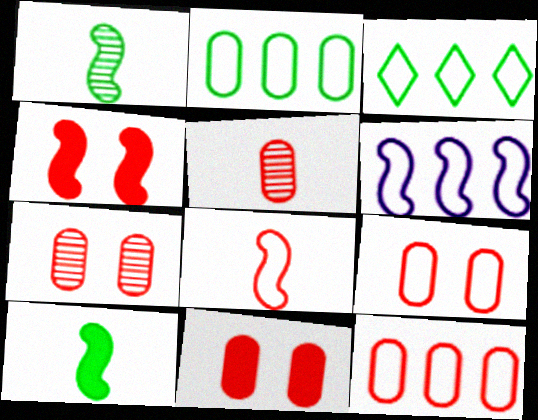[[1, 4, 6], 
[3, 6, 12], 
[5, 11, 12], 
[7, 9, 11]]